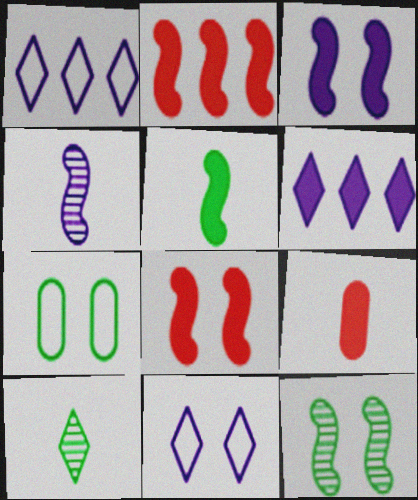[[1, 9, 12], 
[2, 3, 5]]